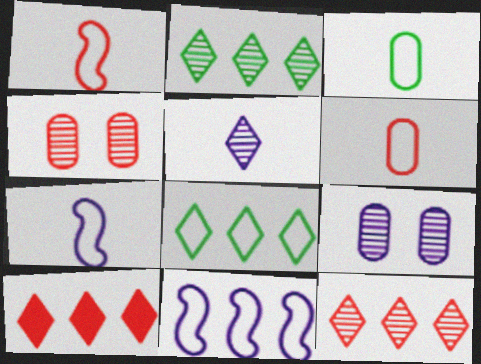[[1, 4, 10]]